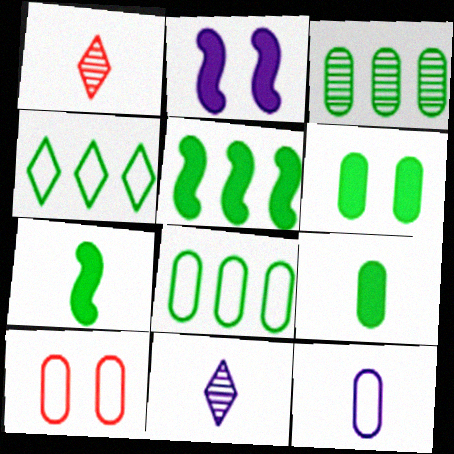[[1, 2, 8], 
[1, 7, 12], 
[3, 4, 5], 
[5, 10, 11], 
[8, 10, 12]]